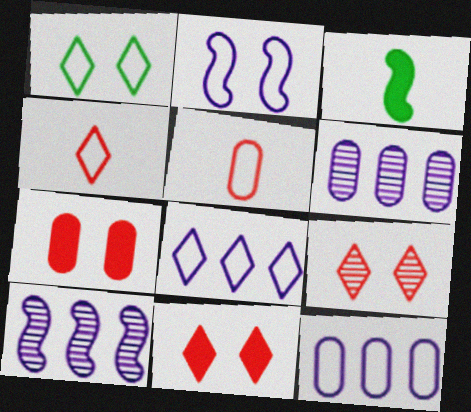[[1, 4, 8], 
[3, 9, 12]]